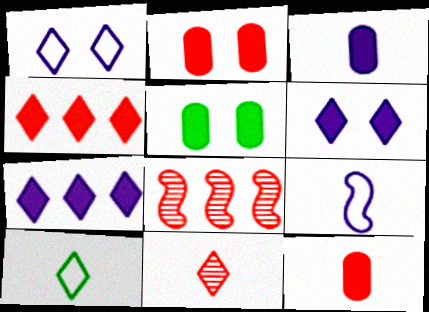[]